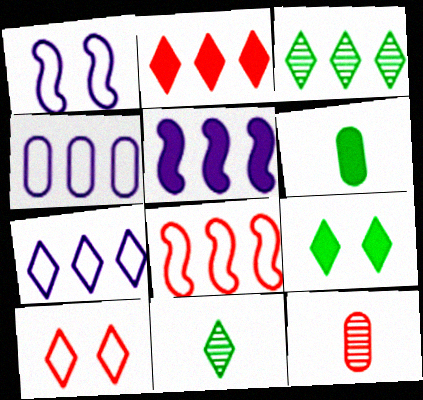[[2, 3, 7]]